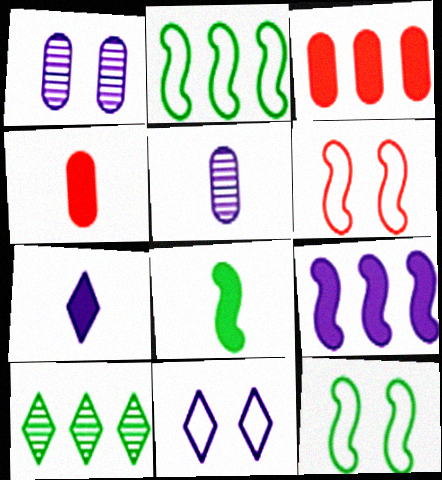[[4, 7, 8], 
[5, 9, 11]]